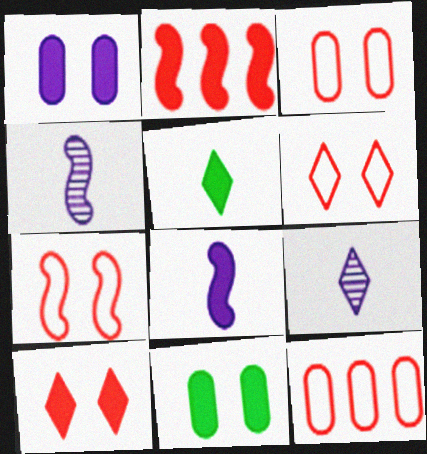[[1, 2, 5], 
[3, 6, 7]]